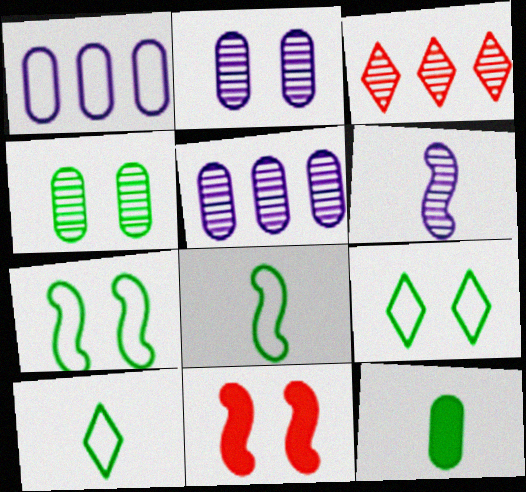[[2, 9, 11], 
[3, 4, 6], 
[5, 10, 11]]